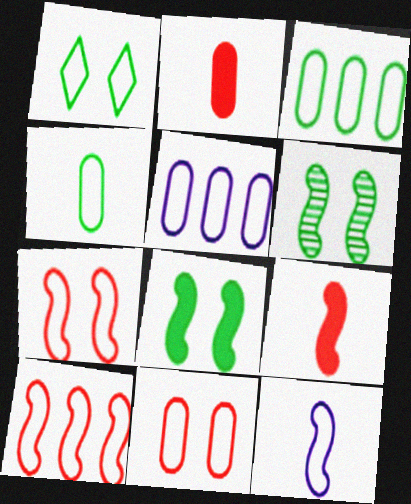[[4, 5, 11]]